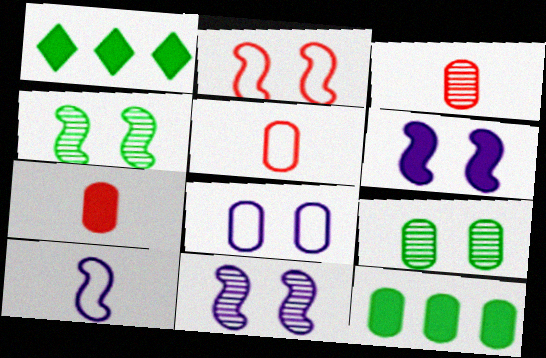[[1, 5, 11], 
[1, 6, 7], 
[2, 4, 6], 
[3, 5, 7], 
[3, 8, 12]]